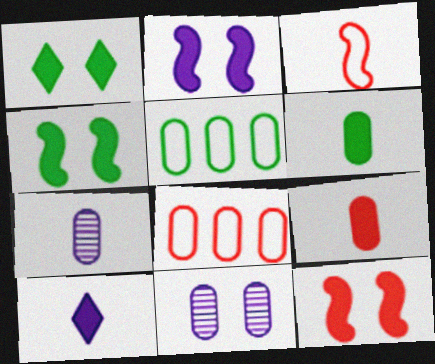[[2, 4, 12], 
[5, 9, 11], 
[6, 8, 11]]